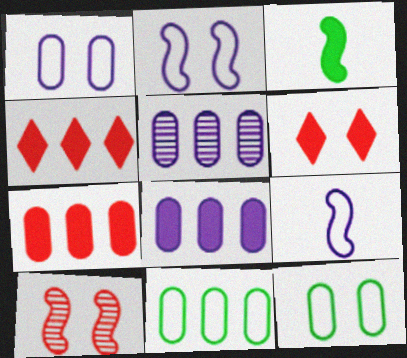[[3, 6, 8], 
[5, 7, 11]]